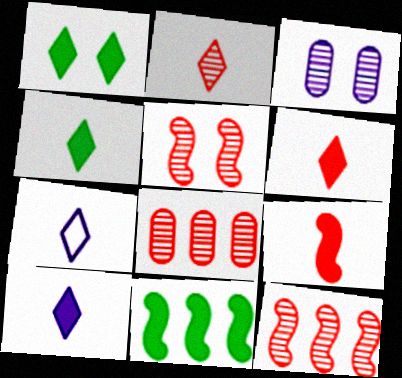[[2, 4, 7], 
[2, 5, 8], 
[4, 6, 10]]